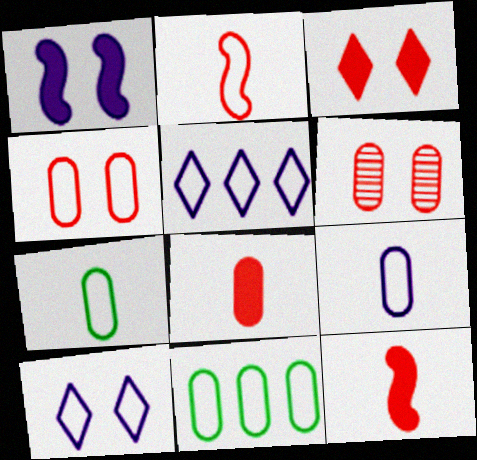[[2, 10, 11], 
[4, 9, 11]]